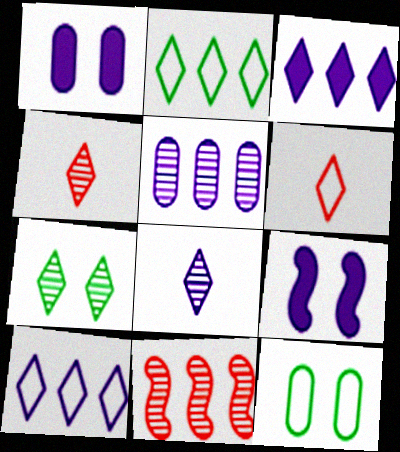[[3, 6, 7]]